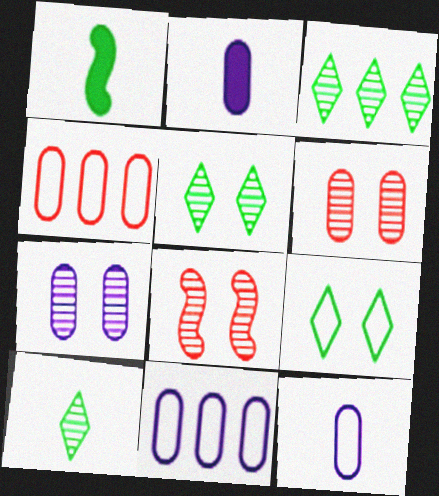[[2, 7, 11], 
[3, 5, 10], 
[5, 7, 8]]